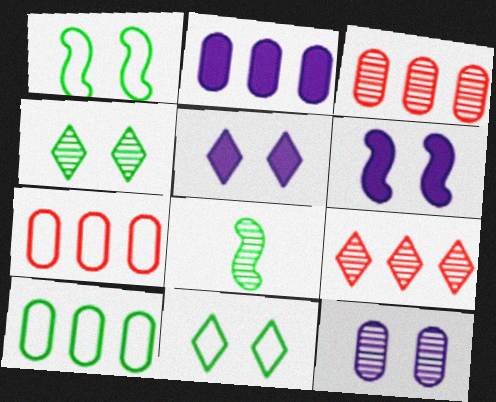[[2, 3, 10], 
[5, 7, 8], 
[8, 9, 12]]